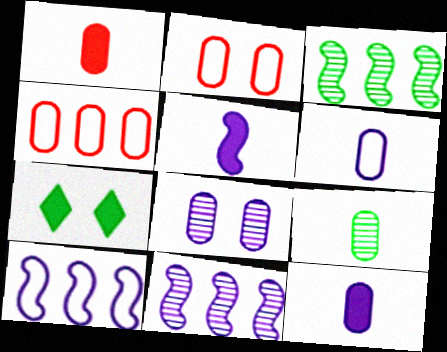[[1, 6, 9]]